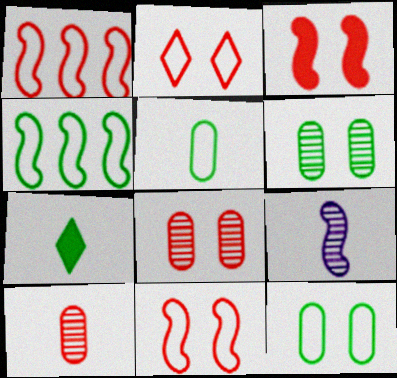[[2, 3, 8], 
[3, 4, 9], 
[4, 6, 7]]